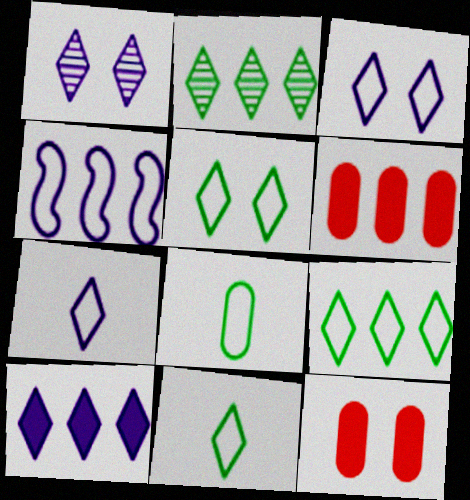[[1, 7, 10], 
[2, 4, 6], 
[5, 9, 11]]